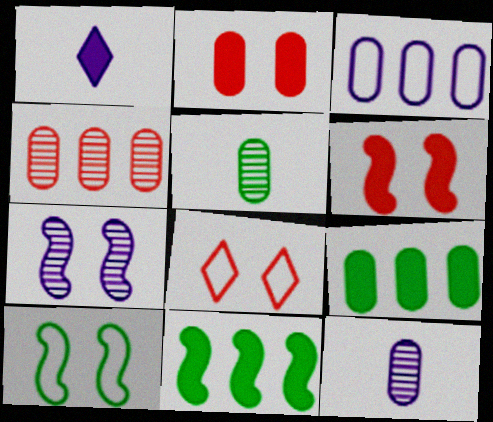[[1, 2, 11], 
[1, 3, 7], 
[1, 4, 10], 
[1, 6, 9], 
[2, 3, 5], 
[3, 4, 9], 
[6, 7, 10], 
[8, 11, 12]]